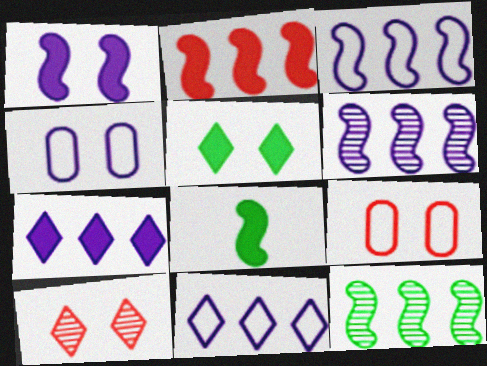[[1, 2, 8], 
[2, 3, 12]]